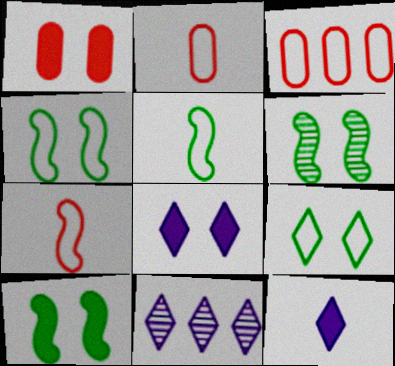[[1, 5, 11], 
[1, 8, 10], 
[2, 10, 11], 
[3, 6, 12], 
[4, 6, 10]]